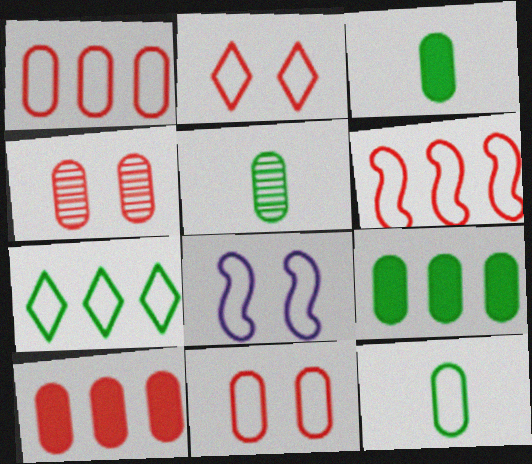[[3, 5, 12]]